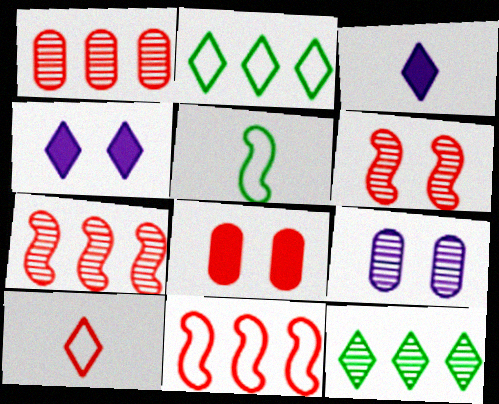[[1, 4, 5], 
[4, 10, 12], 
[7, 8, 10]]